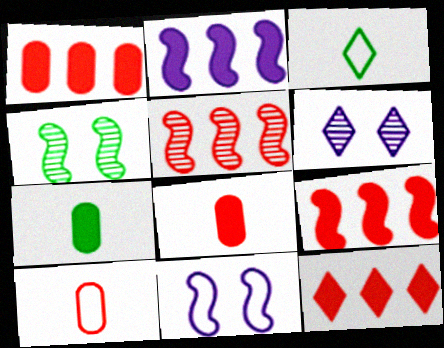[[1, 9, 12], 
[3, 6, 12]]